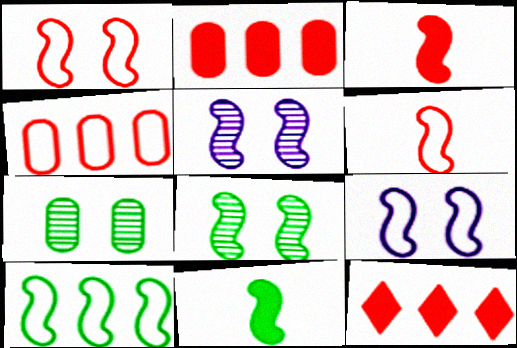[[3, 5, 10], 
[6, 9, 10], 
[8, 10, 11]]